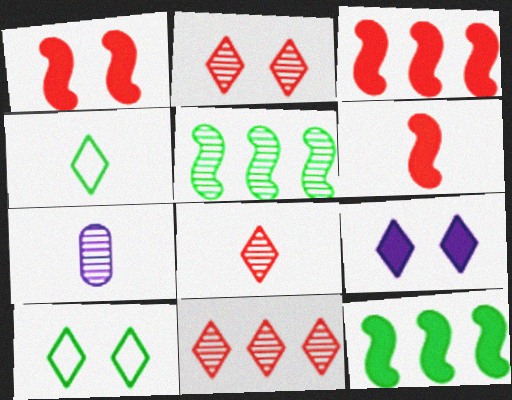[[1, 3, 6], 
[2, 5, 7], 
[2, 8, 11], 
[2, 9, 10], 
[3, 7, 10], 
[4, 6, 7], 
[4, 9, 11]]